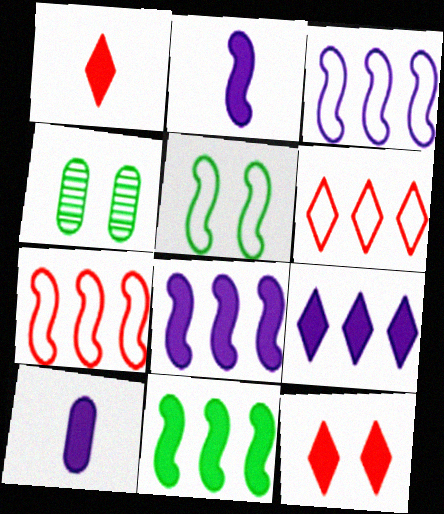[[1, 3, 4], 
[2, 4, 6], 
[10, 11, 12]]